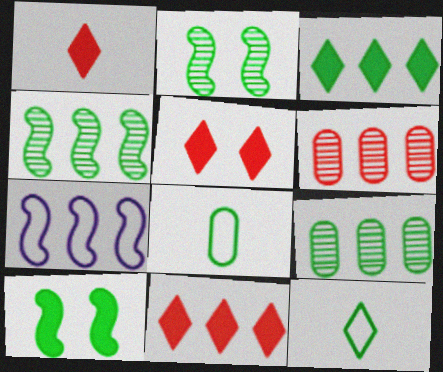[[1, 5, 11], 
[2, 3, 8], 
[3, 6, 7], 
[7, 9, 11], 
[9, 10, 12]]